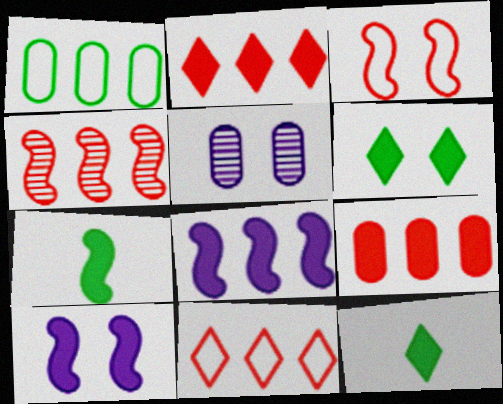[[3, 5, 6], 
[4, 9, 11], 
[5, 7, 11], 
[9, 10, 12]]